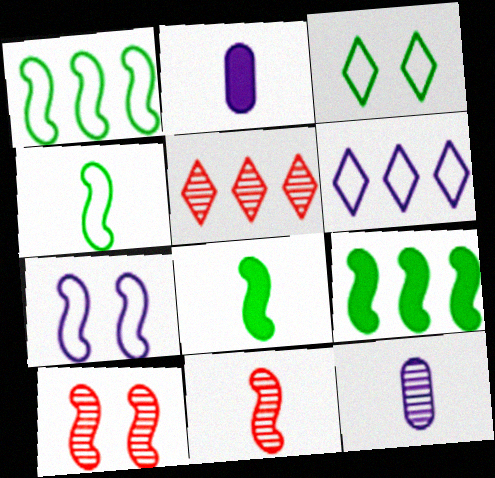[[7, 9, 11]]